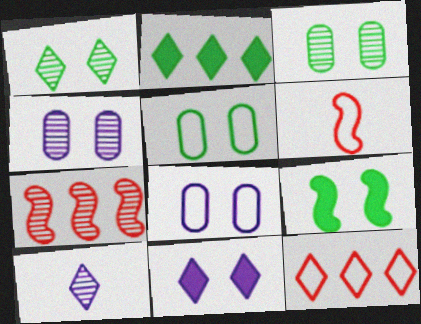[[1, 5, 9], 
[2, 4, 6], 
[3, 7, 10]]